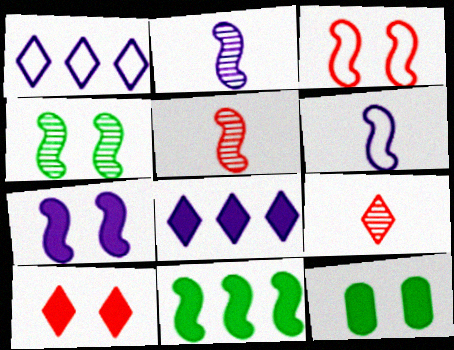[[1, 5, 12], 
[2, 3, 11], 
[3, 4, 7], 
[7, 10, 12]]